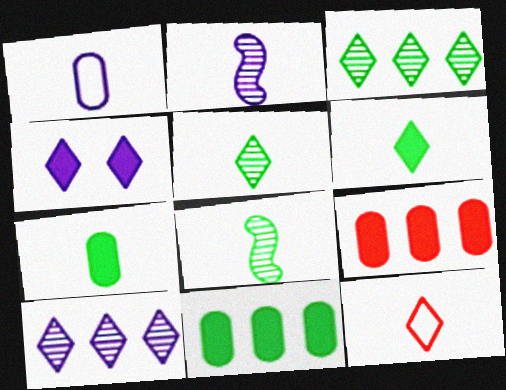[[2, 7, 12], 
[3, 4, 12]]